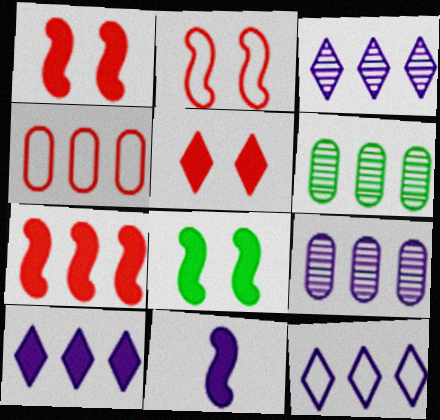[[3, 10, 12], 
[6, 7, 12], 
[7, 8, 11]]